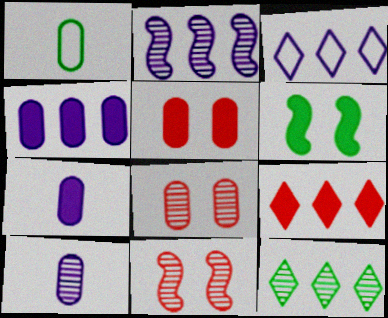[[1, 4, 8], 
[1, 6, 12], 
[2, 3, 4], 
[3, 9, 12], 
[6, 7, 9], 
[10, 11, 12]]